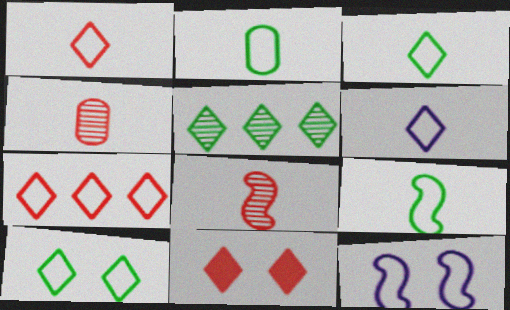[[1, 3, 6], 
[2, 3, 9], 
[2, 7, 12], 
[5, 6, 11], 
[6, 7, 10]]